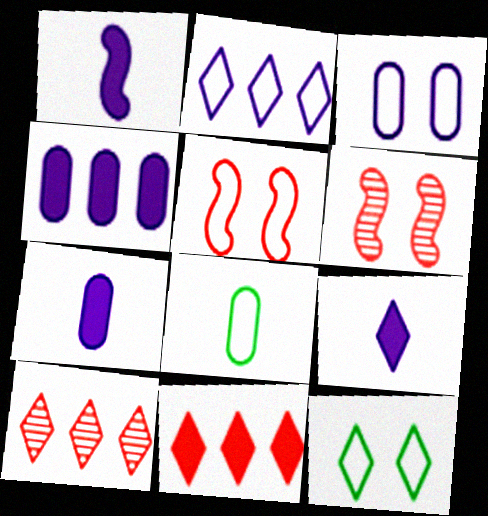[[1, 7, 9], 
[2, 5, 8], 
[3, 5, 12], 
[9, 10, 12]]